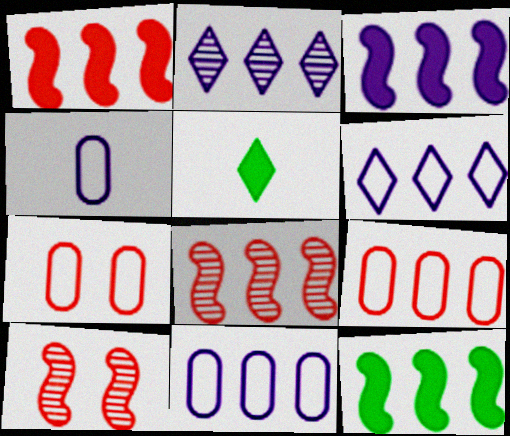[[1, 3, 12], 
[2, 3, 11], 
[2, 9, 12], 
[5, 10, 11]]